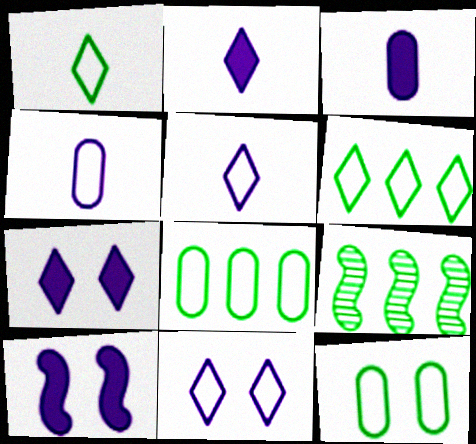[]